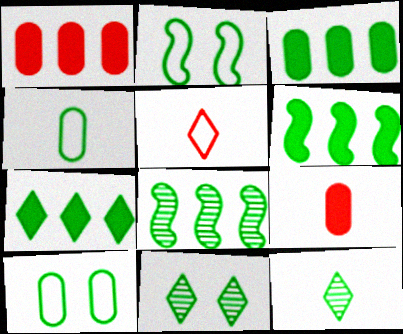[[2, 3, 12], 
[3, 6, 7], 
[4, 6, 11], 
[6, 10, 12]]